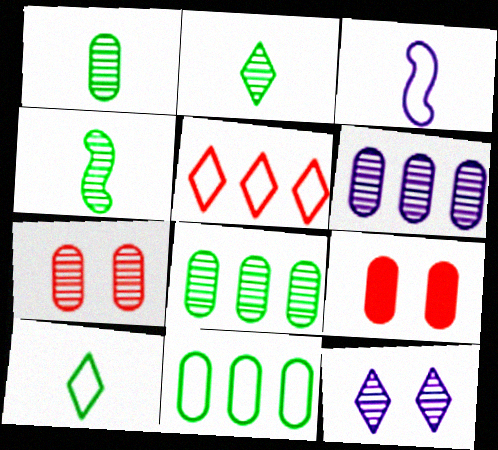[[1, 2, 4], 
[1, 6, 7]]